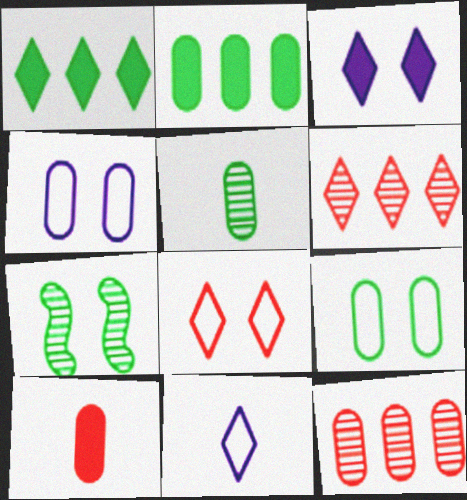[[2, 5, 9]]